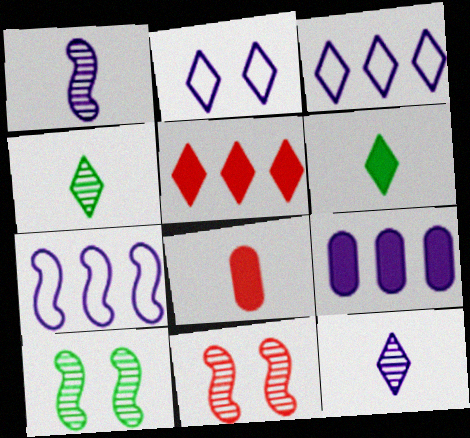[[1, 2, 9], 
[2, 4, 5], 
[3, 8, 10]]